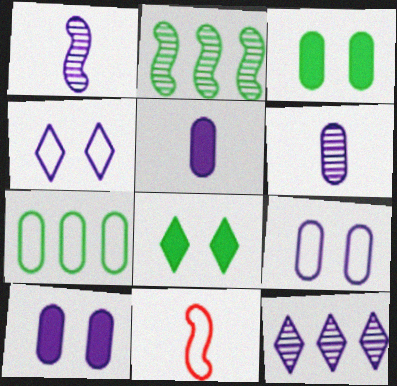[[3, 11, 12], 
[4, 7, 11]]